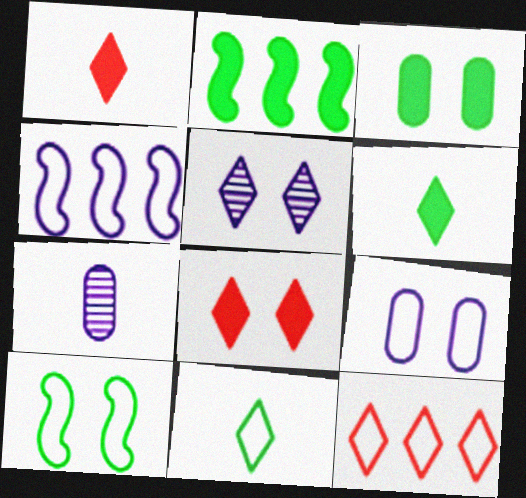[[2, 3, 6], 
[5, 6, 12]]